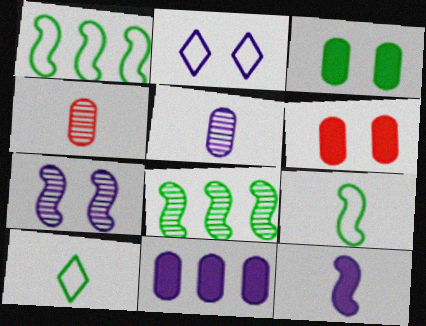[[3, 8, 10], 
[4, 10, 12]]